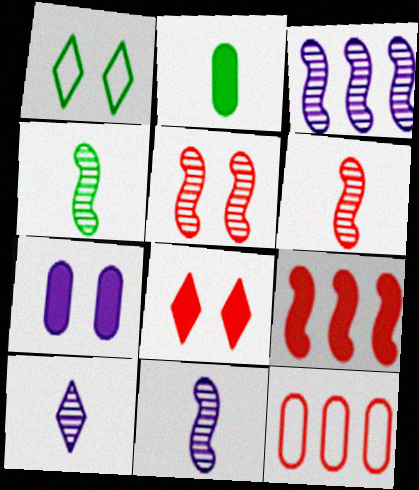[[1, 5, 7], 
[3, 4, 5], 
[4, 6, 11], 
[6, 8, 12]]